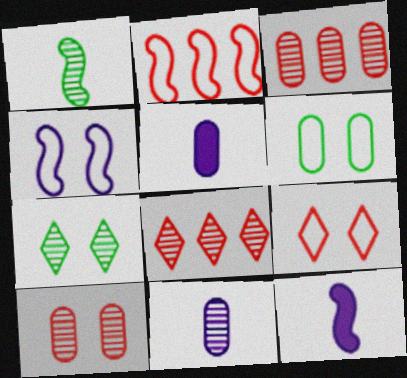[[2, 5, 7], 
[3, 5, 6], 
[4, 6, 9], 
[6, 8, 12]]